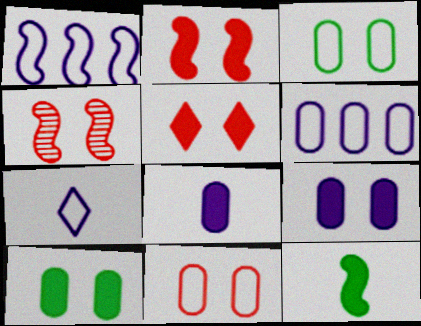[[1, 4, 12], 
[4, 5, 11]]